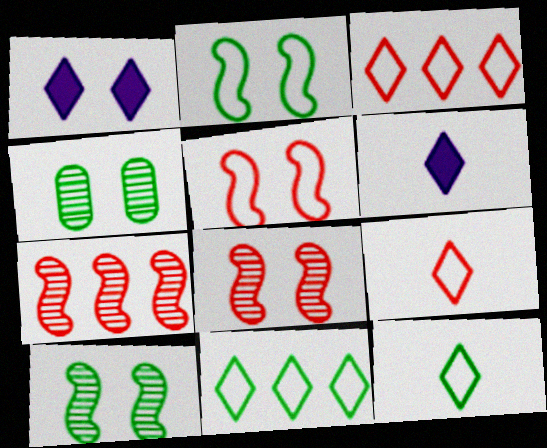[[1, 4, 5]]